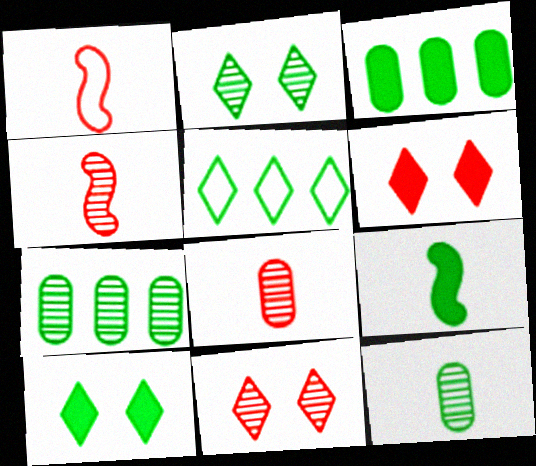[[3, 9, 10]]